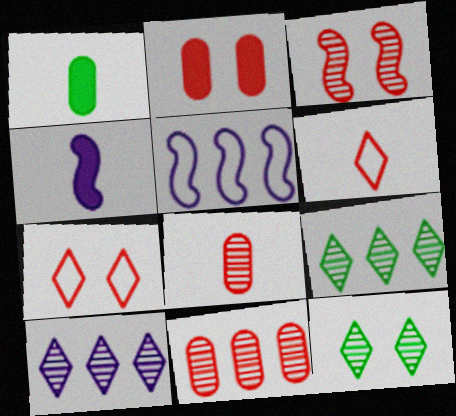[[2, 3, 7]]